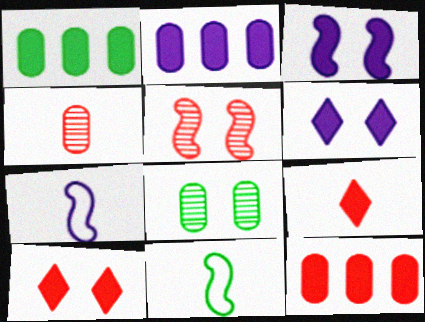[[1, 2, 12], 
[1, 3, 9]]